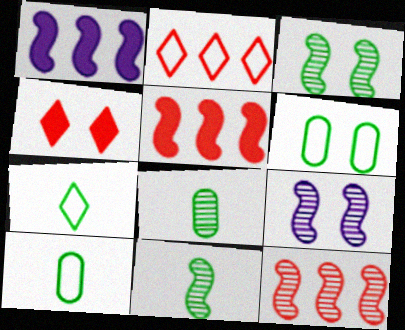[[4, 6, 9], 
[9, 11, 12]]